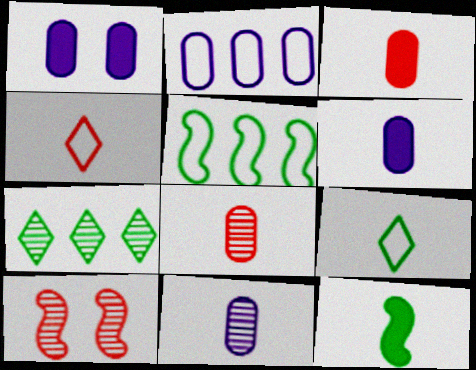[[1, 2, 11], 
[4, 11, 12], 
[7, 10, 11]]